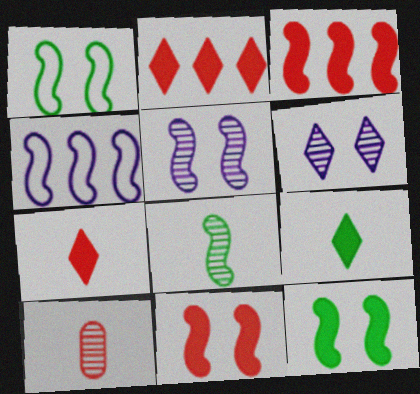[[1, 5, 11], 
[4, 8, 11]]